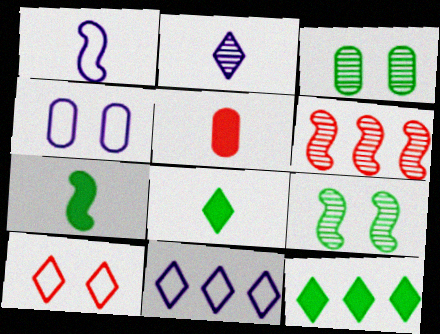[[1, 4, 11], 
[2, 3, 6], 
[2, 10, 12], 
[4, 6, 8], 
[5, 6, 10], 
[5, 9, 11]]